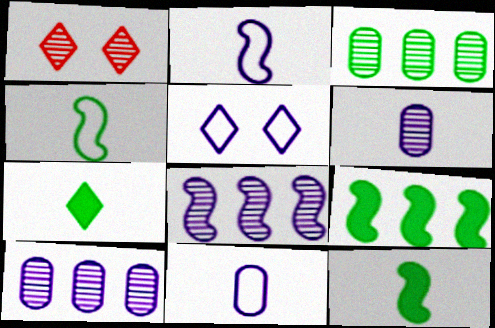[[1, 9, 11]]